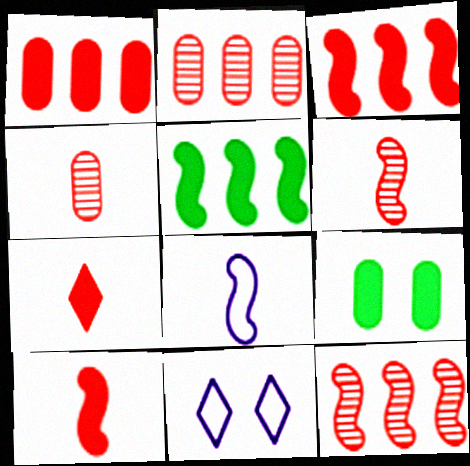[[4, 5, 11]]